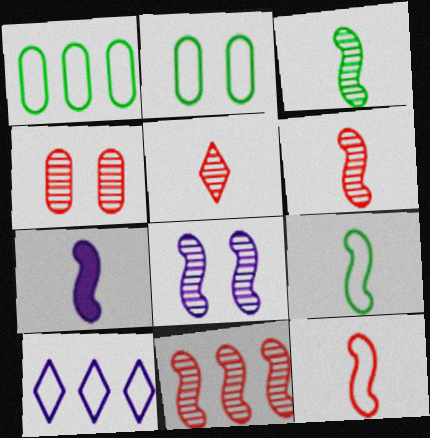[[2, 10, 12], 
[3, 7, 12], 
[3, 8, 11], 
[4, 5, 11], 
[6, 7, 9]]